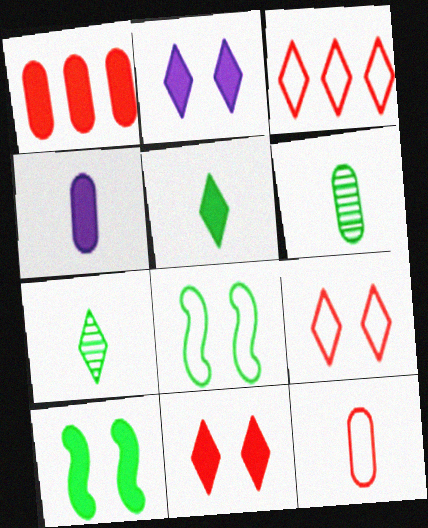[[2, 3, 7], 
[4, 6, 12]]